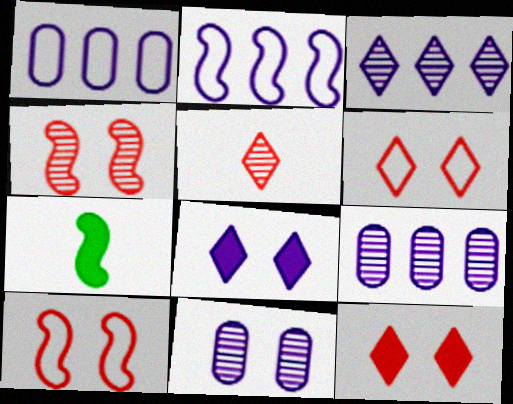[[2, 4, 7], 
[6, 7, 9]]